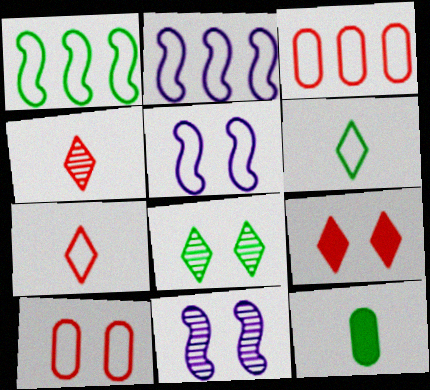[[1, 8, 12], 
[2, 6, 10], 
[3, 5, 6]]